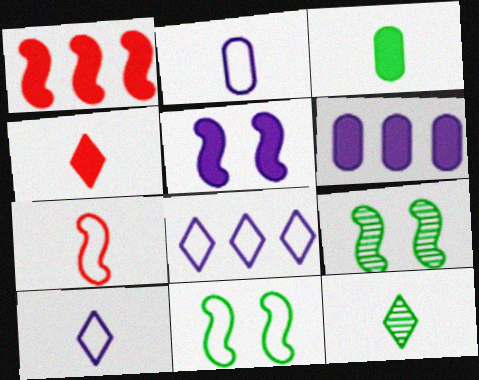[[4, 10, 12]]